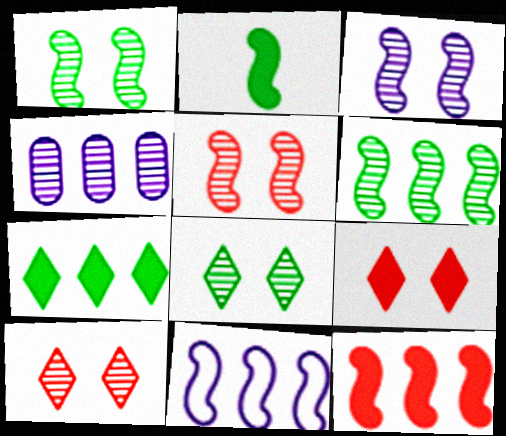[[1, 3, 5], 
[2, 5, 11], 
[6, 11, 12]]